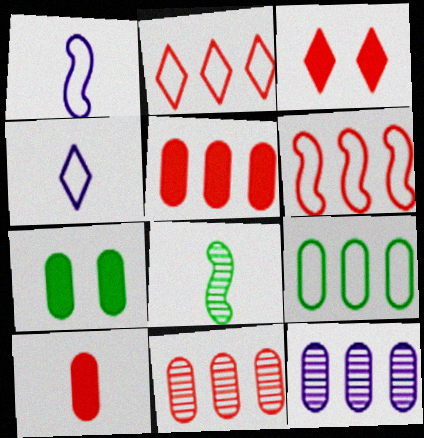[[4, 8, 10], 
[5, 9, 12]]